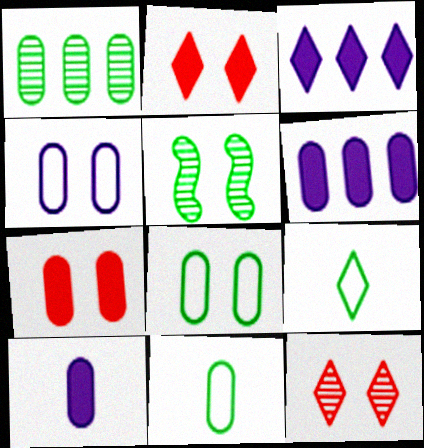[[2, 4, 5], 
[3, 9, 12]]